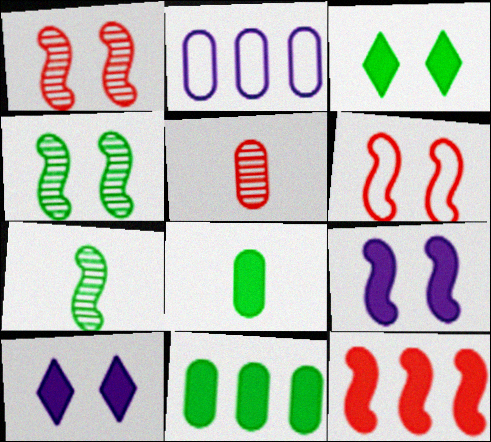[[4, 6, 9], 
[8, 10, 12]]